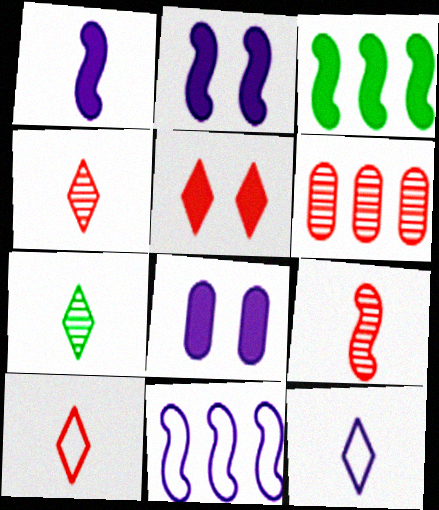[]